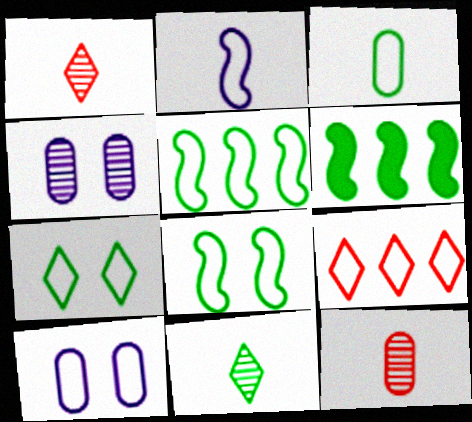[[1, 6, 10], 
[3, 5, 7]]